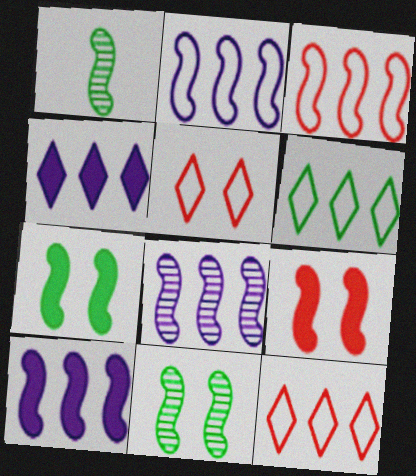[[1, 2, 9], 
[2, 8, 10]]